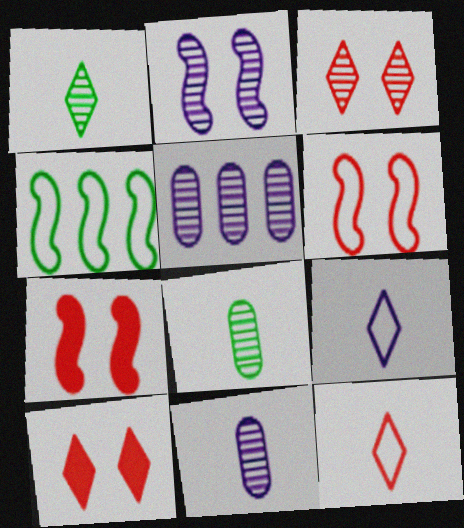[[4, 10, 11]]